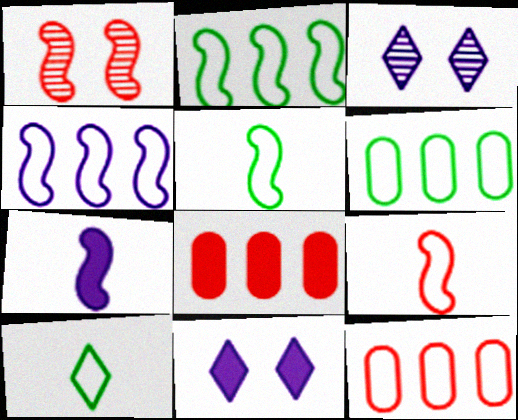[[1, 2, 7], 
[3, 5, 8]]